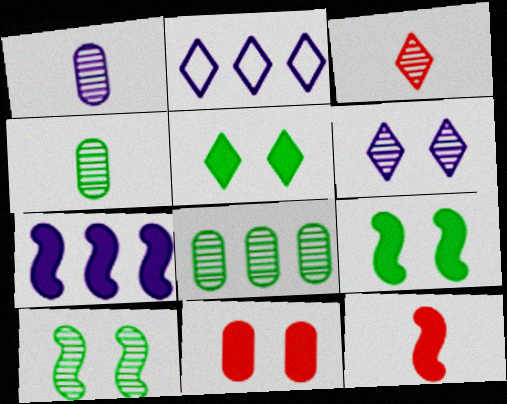[[2, 3, 5], 
[7, 9, 12]]